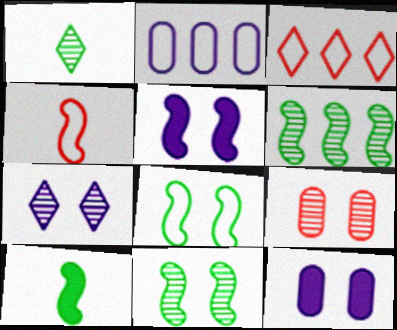[[4, 5, 6], 
[6, 8, 10], 
[7, 9, 11]]